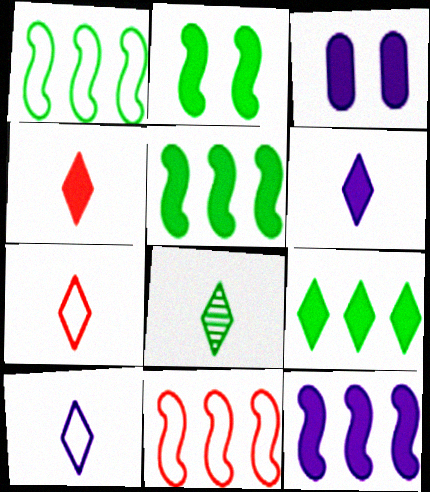[[3, 4, 5], 
[3, 6, 12], 
[3, 8, 11], 
[4, 8, 10], 
[6, 7, 8]]